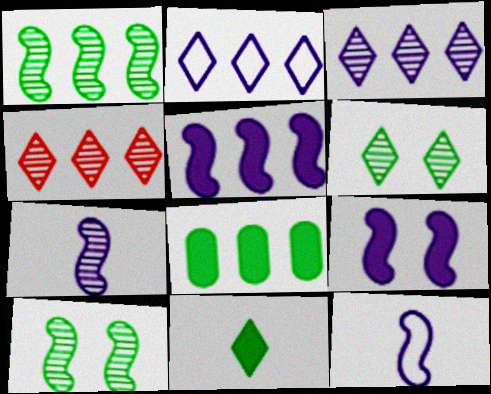[]